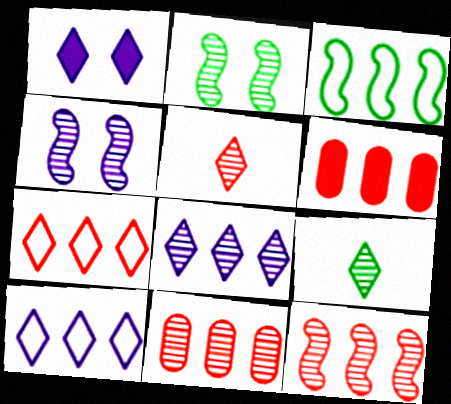[[1, 7, 9], 
[3, 6, 8], 
[4, 9, 11], 
[6, 7, 12]]